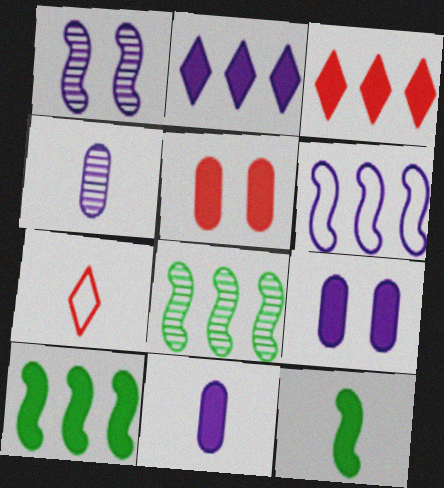[[2, 5, 12], 
[3, 9, 12], 
[4, 7, 12], 
[7, 8, 9]]